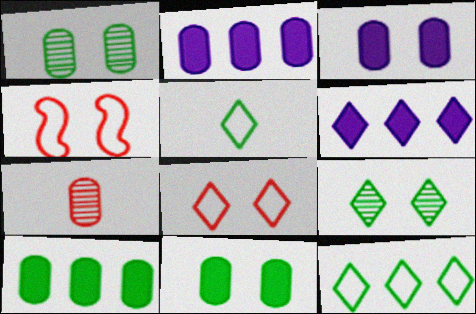[[3, 4, 9]]